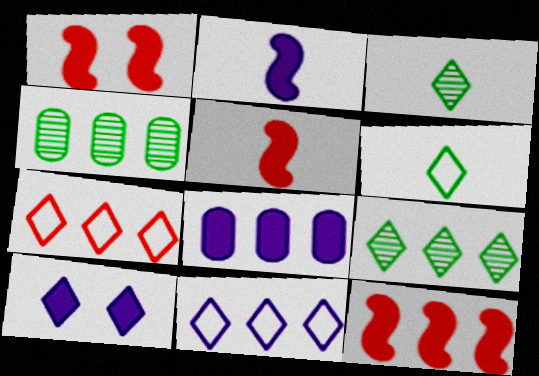[[1, 5, 12], 
[2, 8, 10], 
[3, 7, 10], 
[4, 11, 12]]